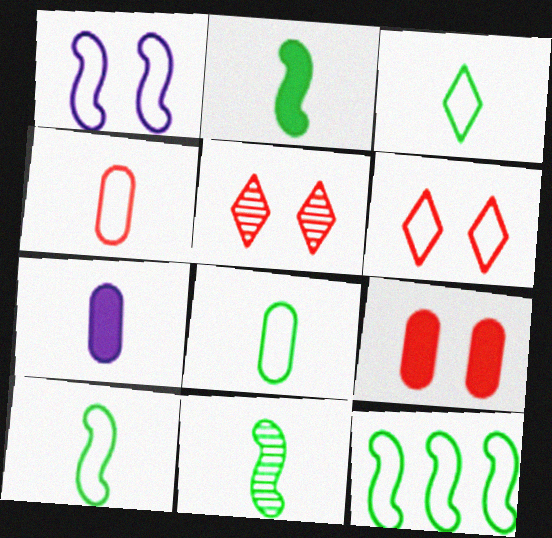[[2, 10, 11], 
[3, 8, 10], 
[5, 7, 12]]